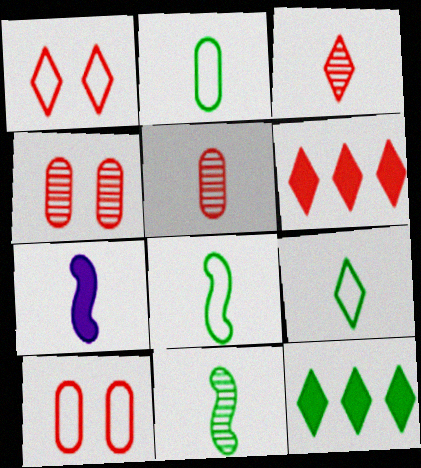[[1, 3, 6], 
[2, 3, 7], 
[2, 8, 9], 
[5, 7, 9]]